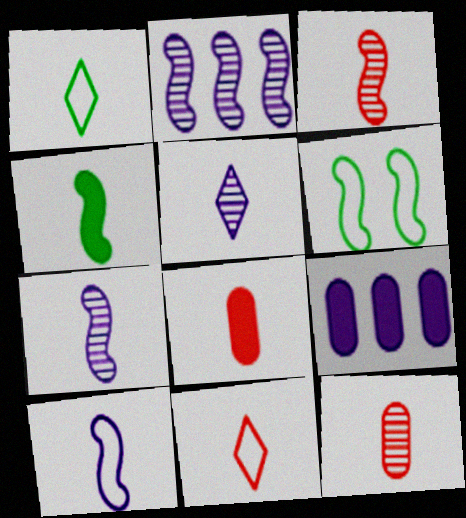[[1, 7, 8], 
[3, 4, 10], 
[3, 8, 11]]